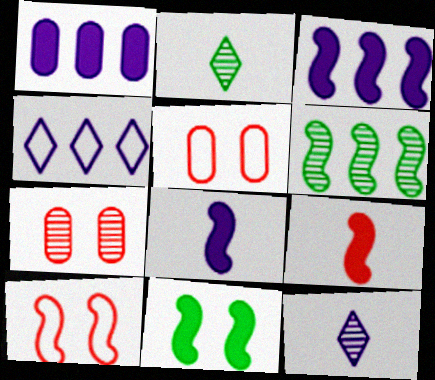[[1, 2, 10], 
[2, 3, 5], 
[3, 9, 11], 
[6, 7, 12], 
[6, 8, 10]]